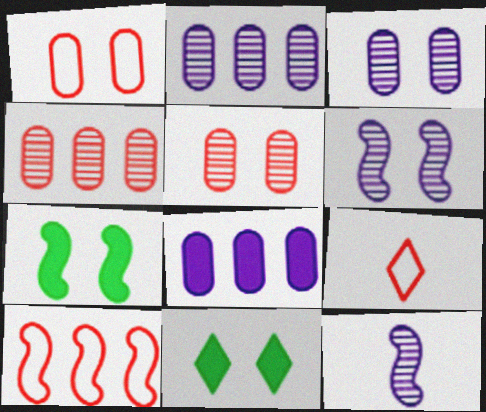[[1, 6, 11], 
[1, 9, 10], 
[2, 7, 9], 
[7, 10, 12]]